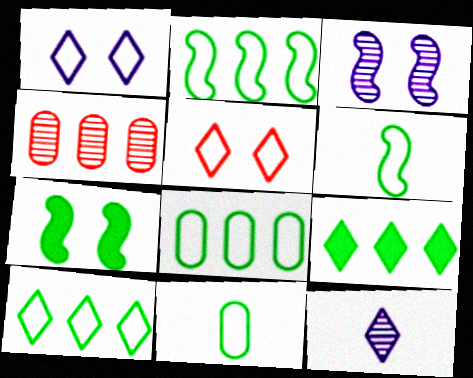[[2, 8, 10], 
[5, 9, 12]]